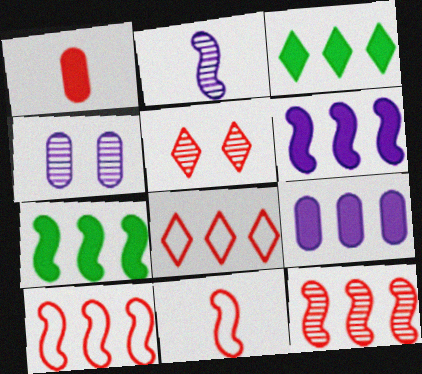[[1, 5, 10], 
[3, 4, 11]]